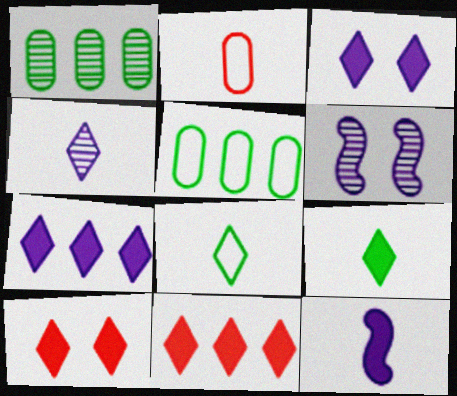[[3, 9, 11], 
[7, 9, 10]]